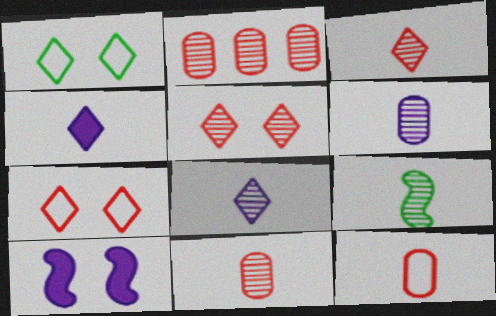[[3, 6, 9], 
[4, 9, 12], 
[8, 9, 11]]